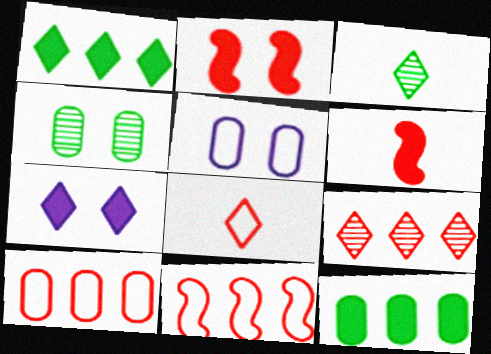[[6, 7, 12]]